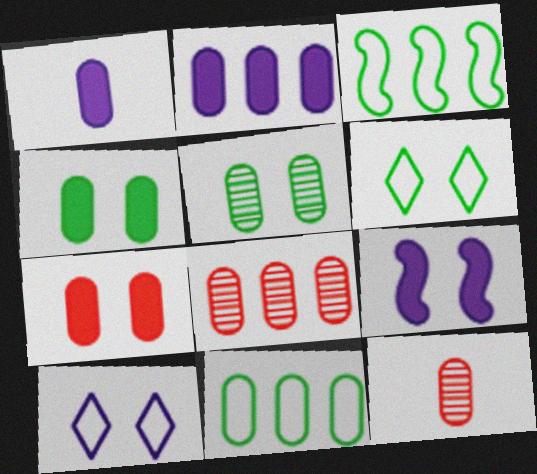[[2, 8, 11]]